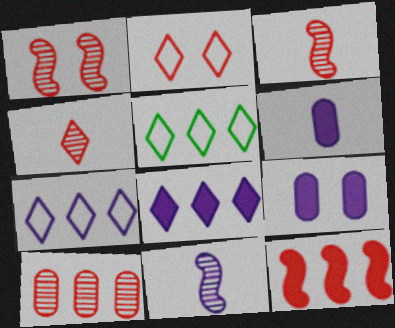[[1, 4, 10], 
[1, 5, 6], 
[3, 5, 9], 
[7, 9, 11]]